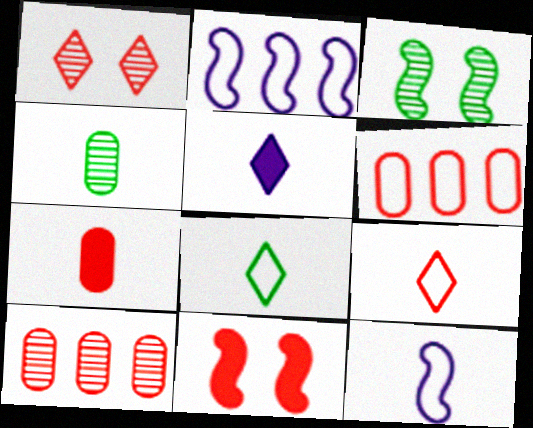[[3, 5, 6], 
[9, 10, 11]]